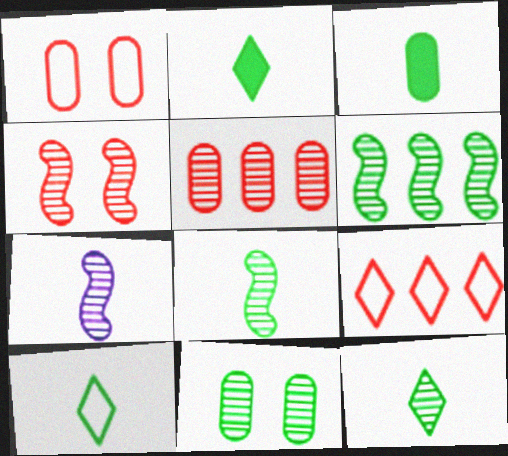[[2, 10, 12], 
[3, 8, 10], 
[4, 6, 7], 
[6, 11, 12]]